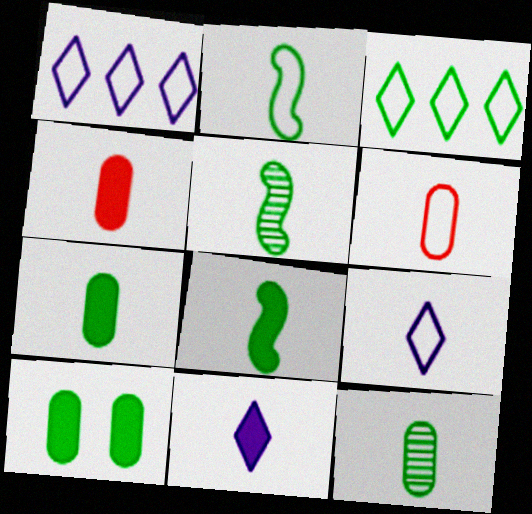[[2, 5, 8], 
[2, 6, 9], 
[3, 5, 10], 
[4, 5, 9], 
[4, 8, 11], 
[5, 6, 11]]